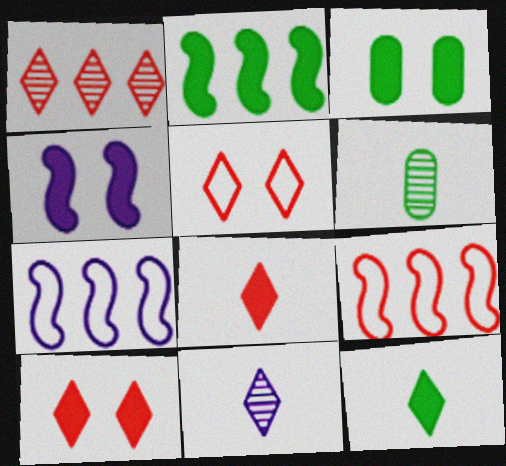[[1, 5, 8], 
[2, 3, 12], 
[3, 4, 10], 
[3, 9, 11], 
[6, 7, 10]]